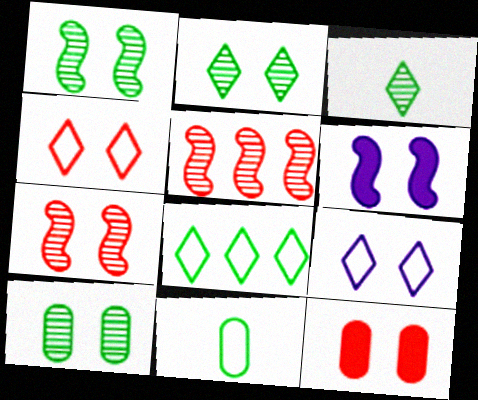[[1, 2, 10], 
[1, 9, 12], 
[4, 6, 10], 
[4, 7, 12]]